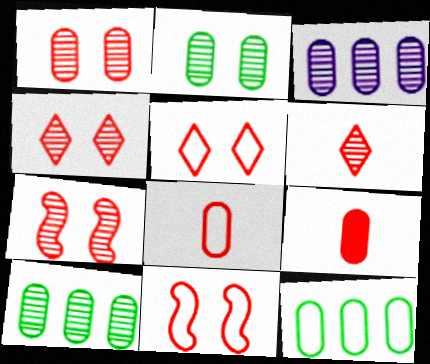[[1, 4, 7]]